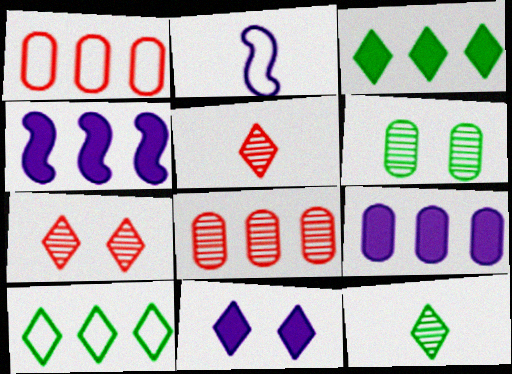[[4, 8, 10], 
[5, 10, 11]]